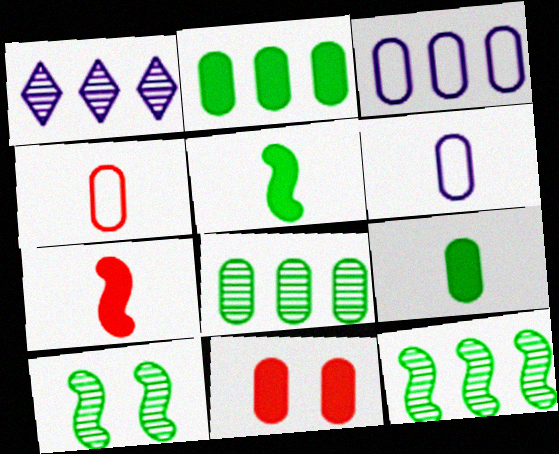[[6, 8, 11]]